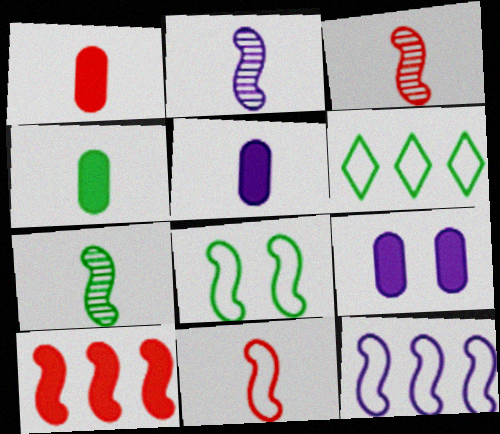[[1, 4, 5], 
[2, 3, 7], 
[2, 8, 10], 
[3, 6, 9], 
[8, 11, 12]]